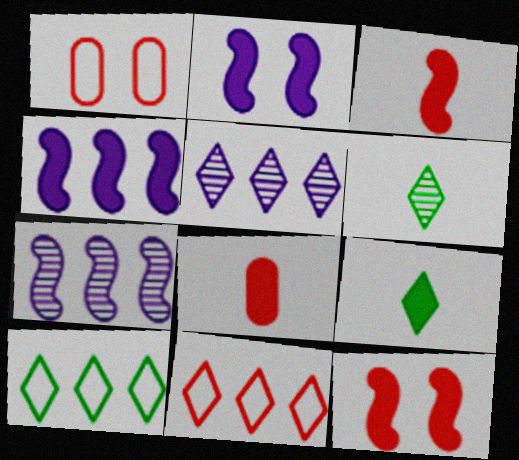[[1, 4, 6], 
[1, 7, 9]]